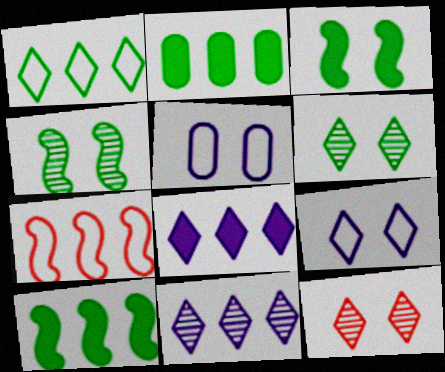[[2, 7, 11], 
[3, 5, 12]]